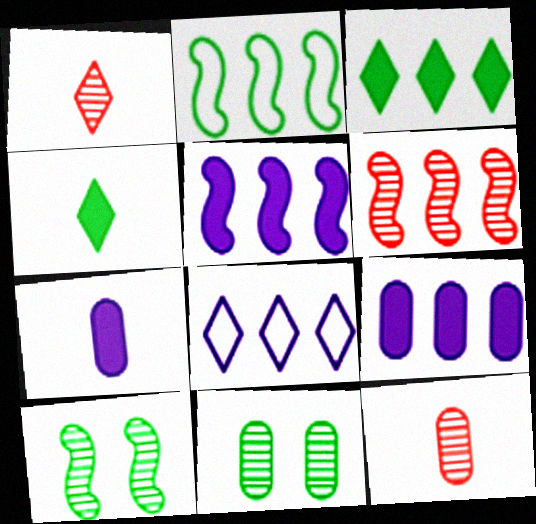[[2, 4, 11], 
[2, 5, 6]]